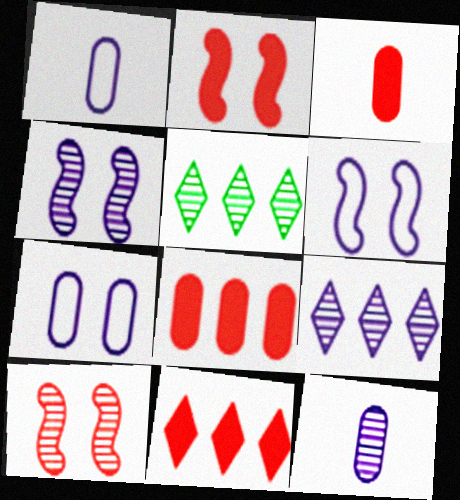[[1, 2, 5], 
[2, 3, 11], 
[3, 5, 6], 
[4, 9, 12], 
[5, 10, 12]]